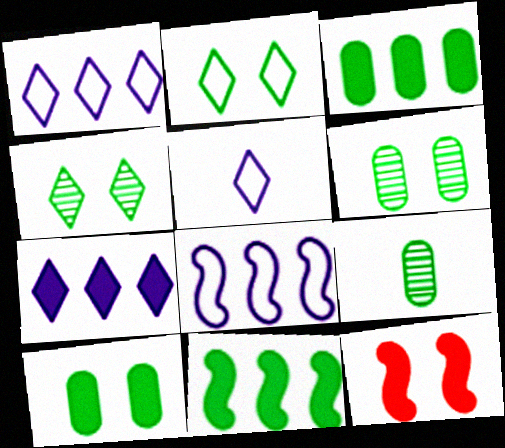[[1, 9, 12], 
[2, 9, 11]]